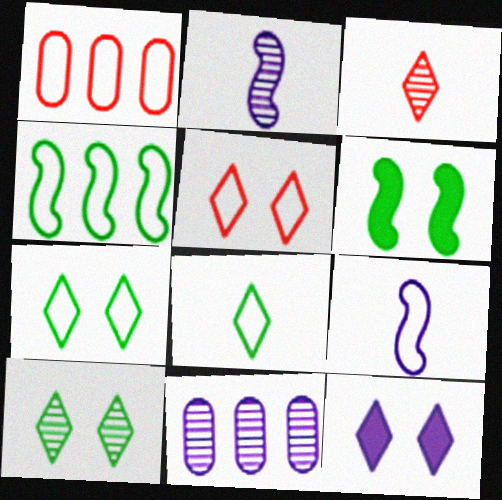[[1, 7, 9], 
[5, 10, 12], 
[9, 11, 12]]